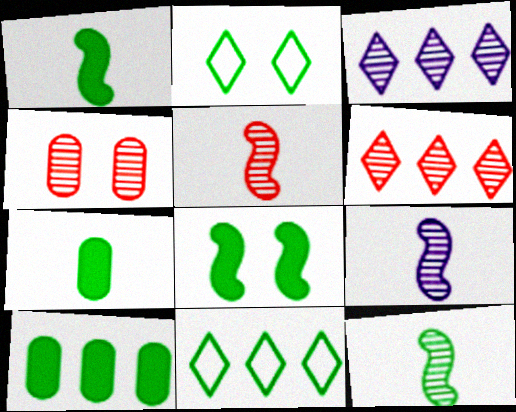[[2, 10, 12], 
[3, 4, 12], 
[4, 5, 6], 
[5, 9, 12]]